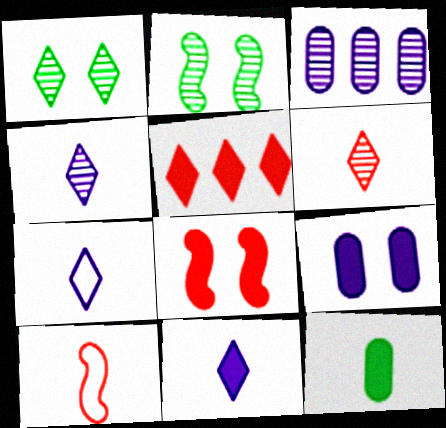[[1, 5, 7], 
[2, 3, 6], 
[4, 7, 11], 
[4, 10, 12]]